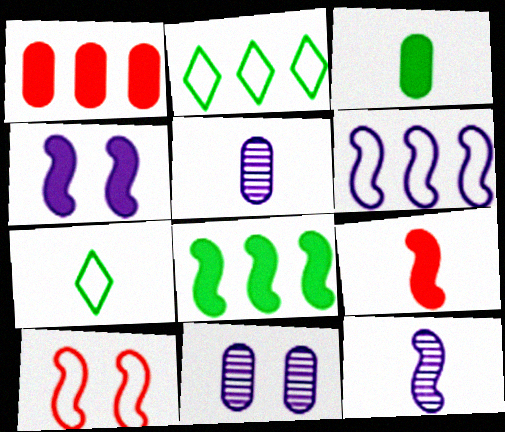[[2, 9, 11], 
[4, 6, 12], 
[4, 8, 9], 
[5, 7, 9], 
[8, 10, 12]]